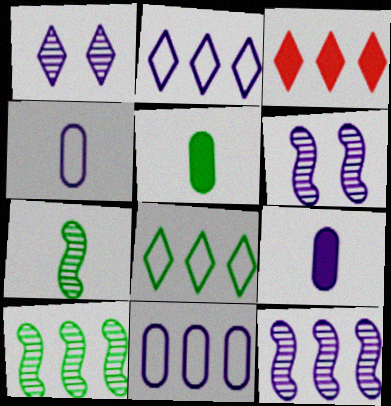[[2, 6, 9], 
[3, 10, 11]]